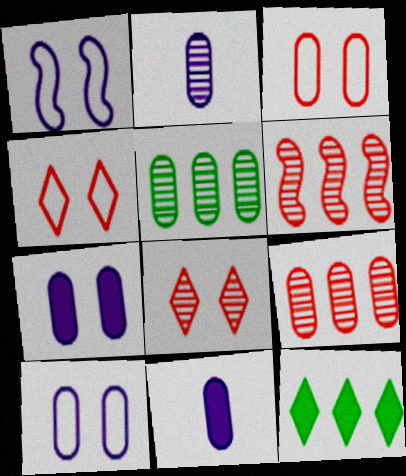[[3, 5, 11]]